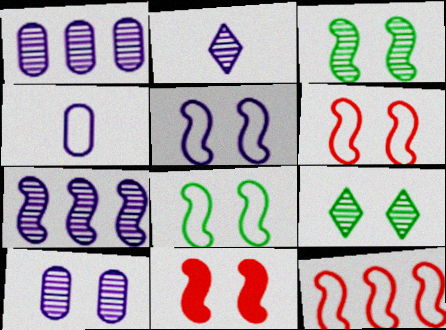[[2, 7, 10], 
[3, 5, 11], 
[5, 6, 8]]